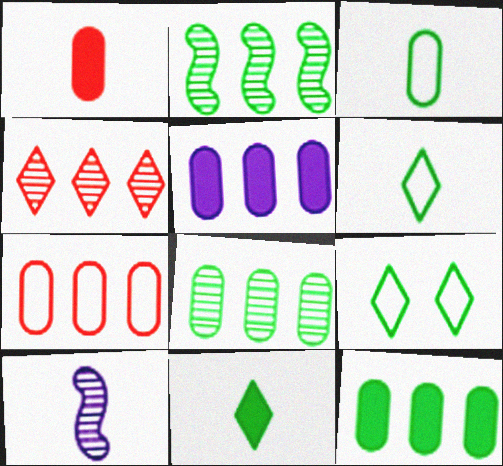[[1, 6, 10], 
[5, 7, 8]]